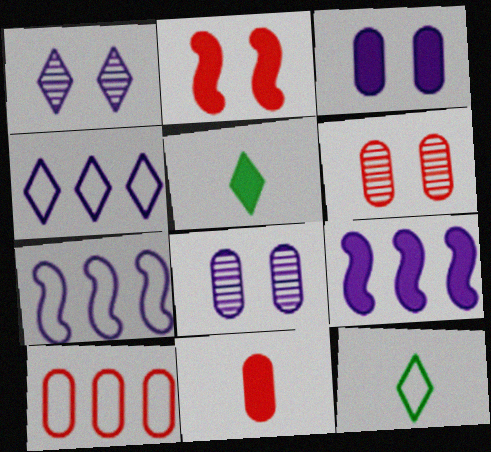[[5, 6, 7], 
[6, 9, 12], 
[6, 10, 11]]